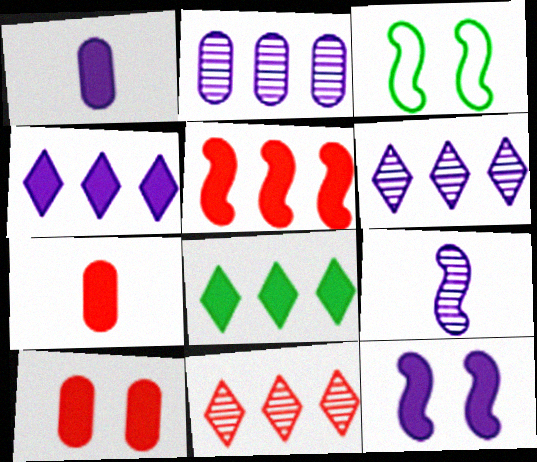[[1, 3, 11], 
[1, 4, 12], 
[3, 5, 9], 
[3, 6, 7], 
[7, 8, 12]]